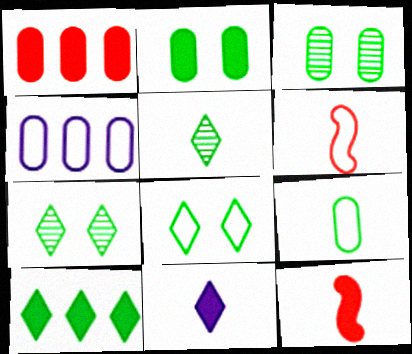[[4, 6, 8], 
[4, 7, 12], 
[5, 8, 10]]